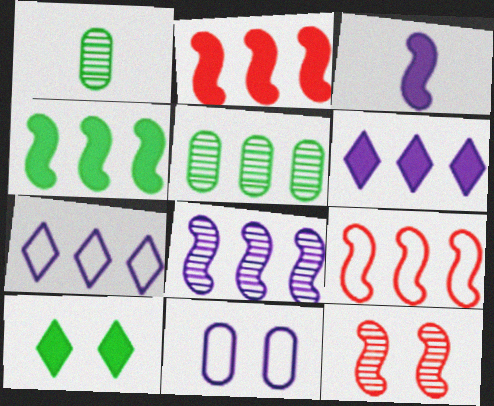[[2, 5, 7], 
[4, 8, 9], 
[5, 6, 9], 
[10, 11, 12]]